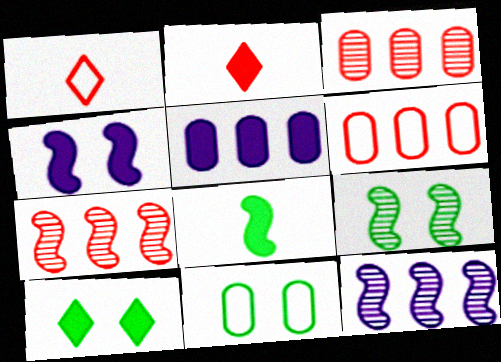[[1, 5, 9], 
[2, 11, 12], 
[9, 10, 11]]